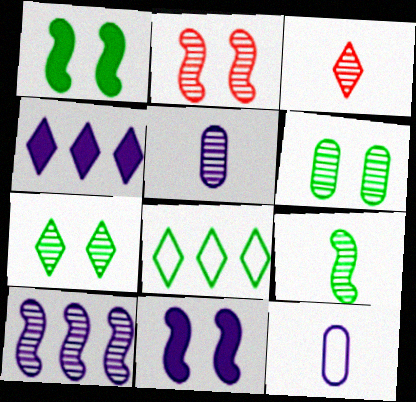[[2, 9, 10], 
[3, 5, 9], 
[3, 6, 10]]